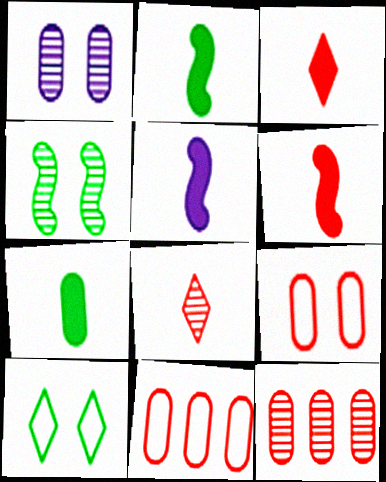[[1, 7, 11], 
[2, 5, 6], 
[3, 5, 7], 
[5, 10, 12]]